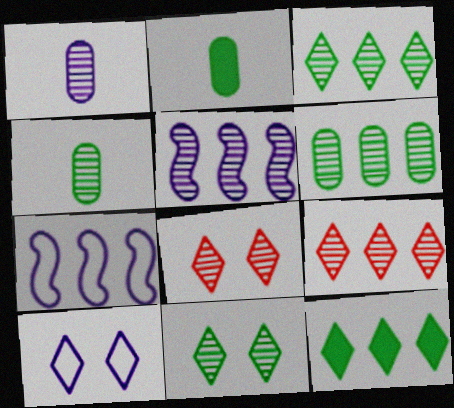[[2, 7, 8], 
[4, 5, 8], 
[5, 6, 9]]